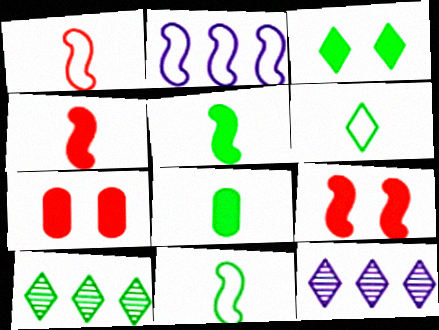[[3, 6, 10], 
[7, 11, 12]]